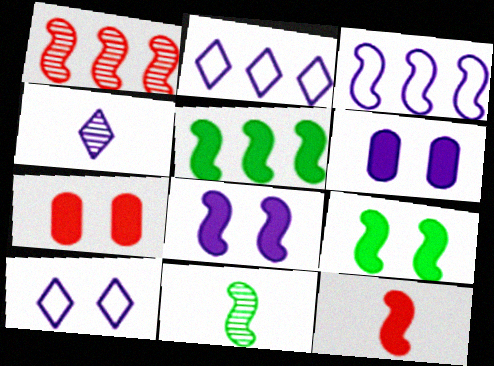[[1, 3, 5], 
[2, 7, 11], 
[3, 4, 6], 
[5, 8, 12]]